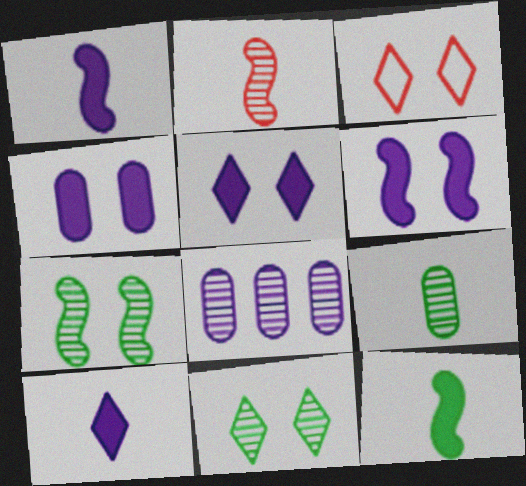[[2, 8, 11], 
[3, 4, 7], 
[3, 5, 11], 
[3, 8, 12], 
[4, 5, 6]]